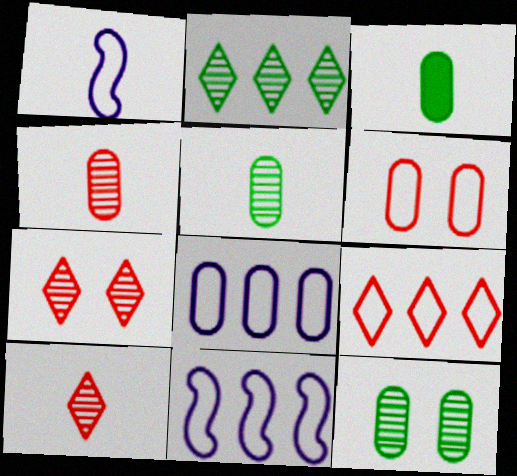[[1, 3, 10], 
[3, 7, 11]]